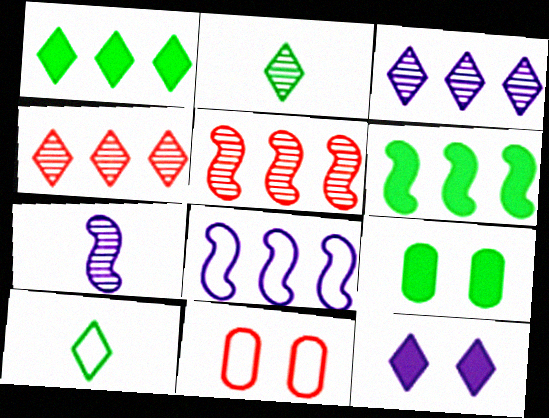[[1, 7, 11], 
[4, 10, 12], 
[5, 6, 8], 
[8, 10, 11]]